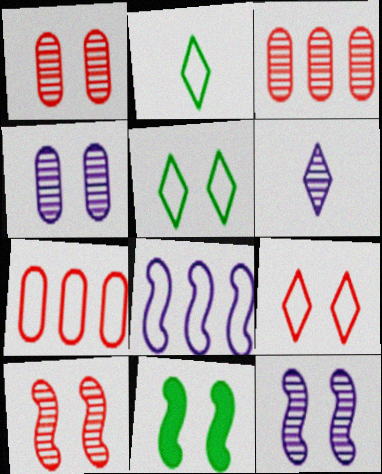[[4, 9, 11], 
[6, 7, 11]]